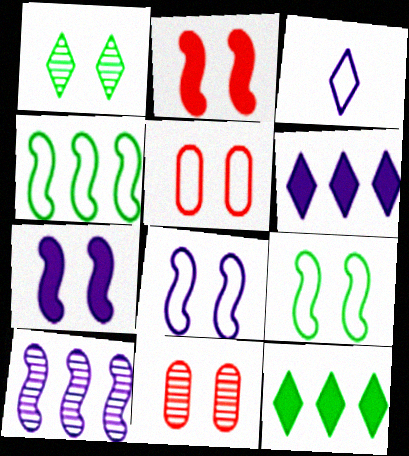[[1, 5, 7], 
[3, 4, 5]]